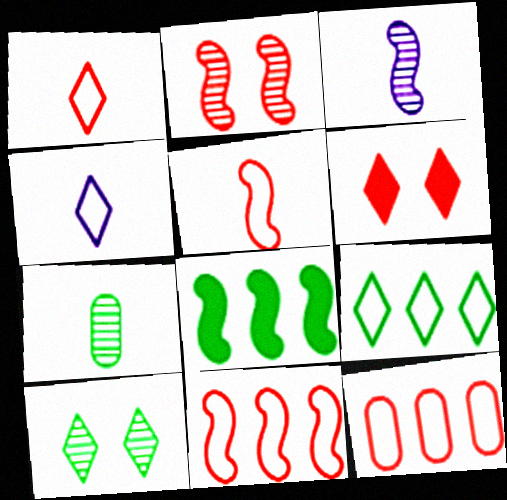[]